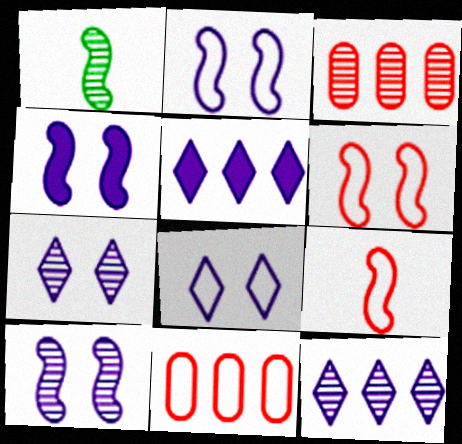[[1, 3, 7], 
[2, 4, 10]]